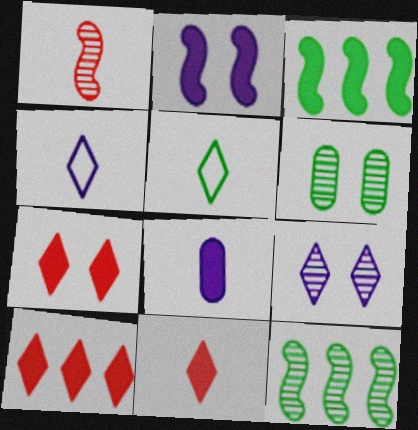[[1, 5, 8], 
[3, 5, 6], 
[3, 7, 8], 
[5, 9, 10], 
[7, 10, 11]]